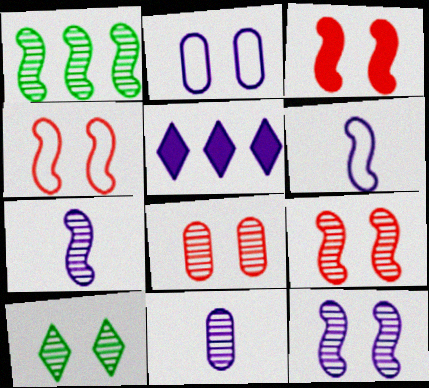[[1, 3, 6], 
[1, 7, 9], 
[2, 3, 10], 
[2, 5, 7], 
[3, 4, 9], 
[8, 10, 12]]